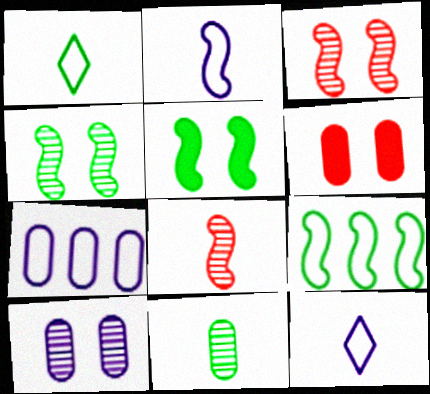[[6, 7, 11]]